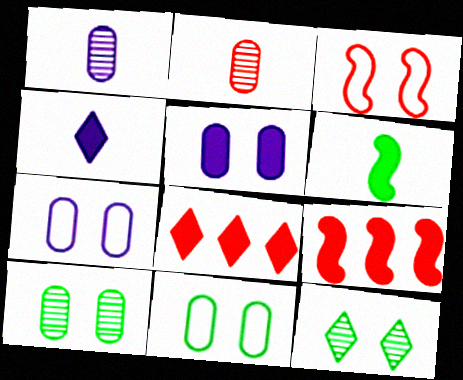[[2, 3, 8], 
[3, 5, 12], 
[5, 6, 8]]